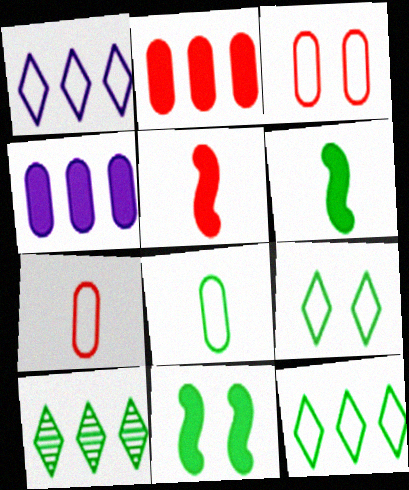[[8, 10, 11]]